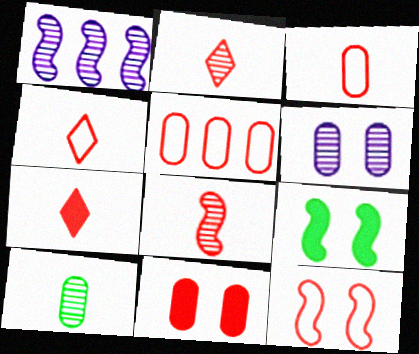[[2, 4, 7], 
[3, 7, 8], 
[4, 5, 12]]